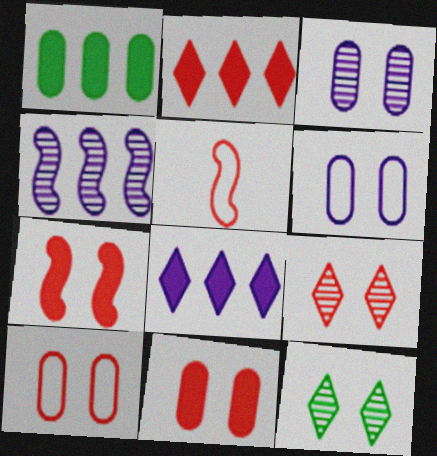[[6, 7, 12], 
[7, 9, 10]]